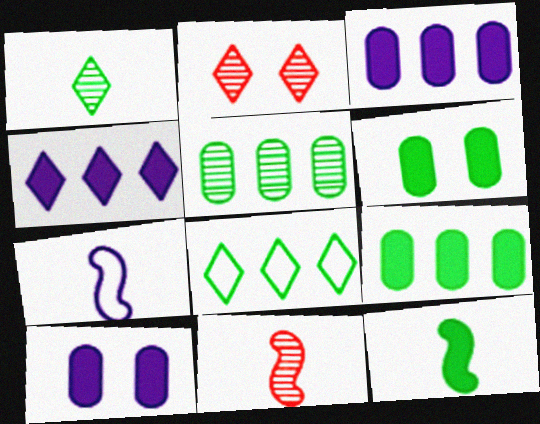[[2, 7, 9], 
[7, 11, 12], 
[8, 10, 11]]